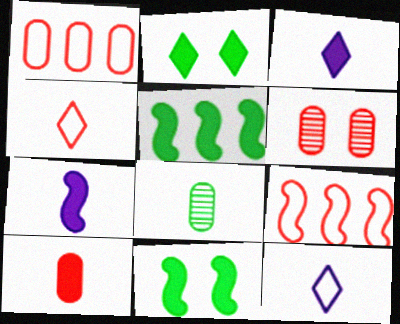[[1, 6, 10], 
[4, 7, 8], 
[5, 6, 12]]